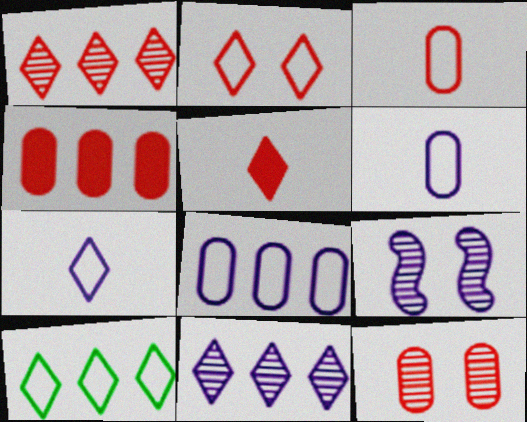[[1, 2, 5], 
[2, 7, 10], 
[3, 4, 12]]